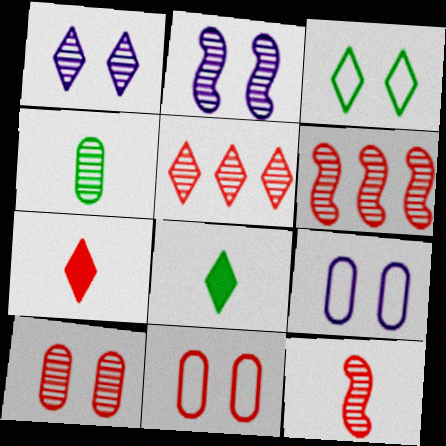[[1, 4, 6], 
[2, 4, 5], 
[5, 10, 12], 
[6, 7, 11], 
[6, 8, 9]]